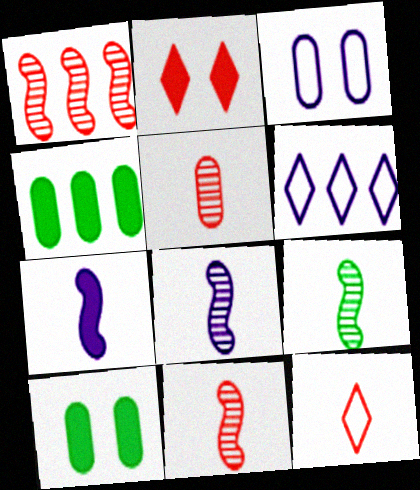[[1, 4, 6], 
[2, 4, 7], 
[3, 4, 5], 
[6, 10, 11], 
[8, 9, 11]]